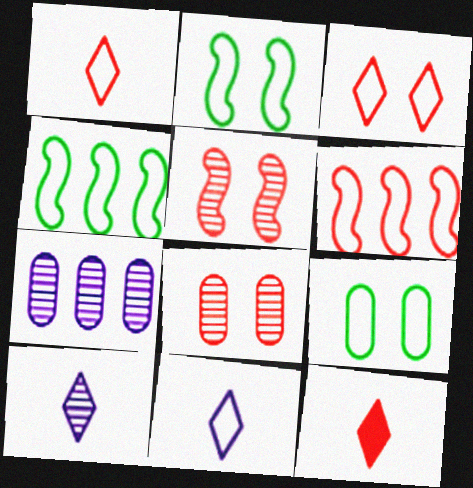[[2, 7, 12], 
[6, 8, 12], 
[6, 9, 11]]